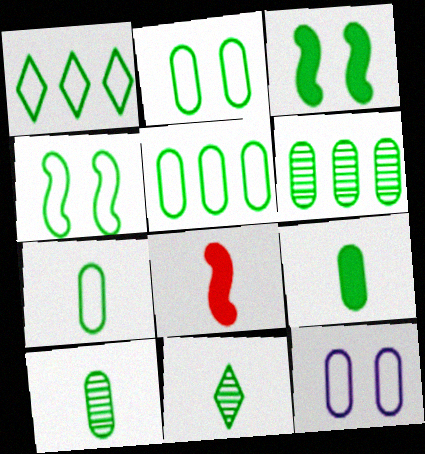[[1, 3, 10], 
[1, 4, 7], 
[2, 5, 7], 
[2, 6, 9], 
[3, 5, 11], 
[7, 9, 10]]